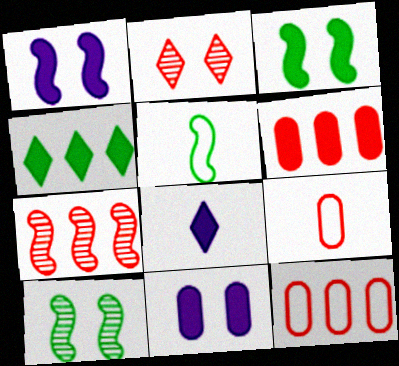[[1, 5, 7], 
[3, 6, 8], 
[8, 10, 12]]